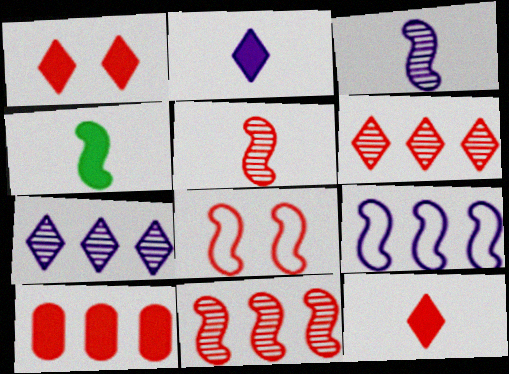[]